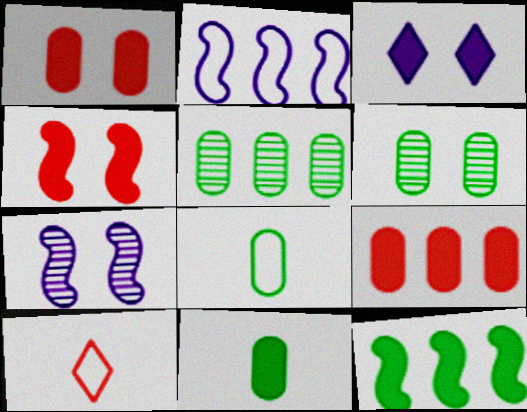[]